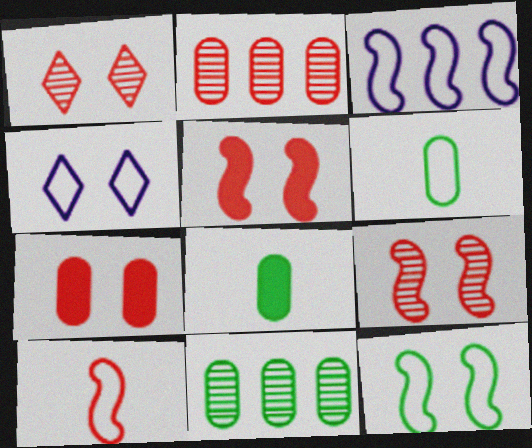[[1, 3, 8], 
[3, 10, 12]]